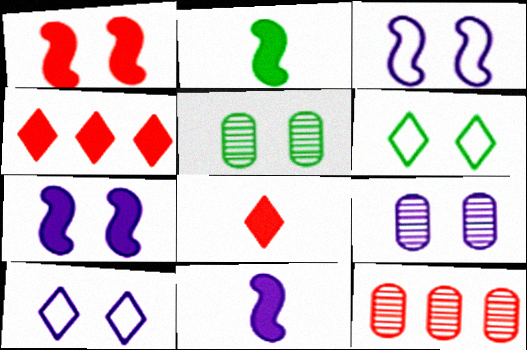[[1, 5, 10], 
[1, 6, 9], 
[2, 10, 12], 
[6, 11, 12], 
[7, 9, 10]]